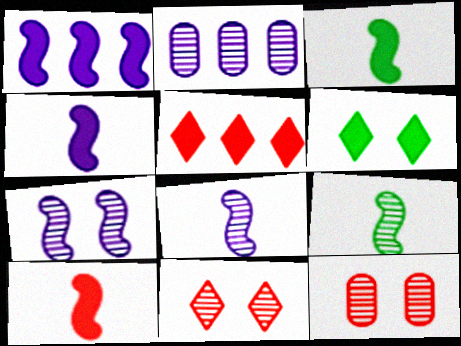[[2, 9, 11], 
[3, 4, 10]]